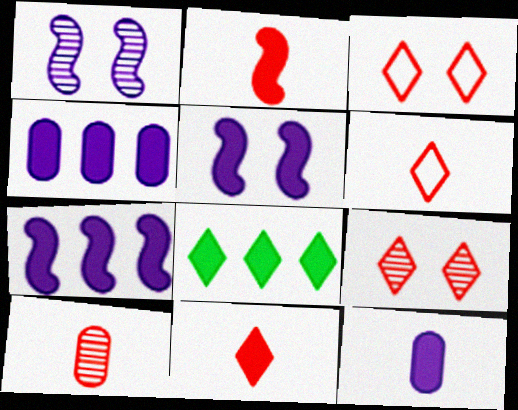[[2, 6, 10]]